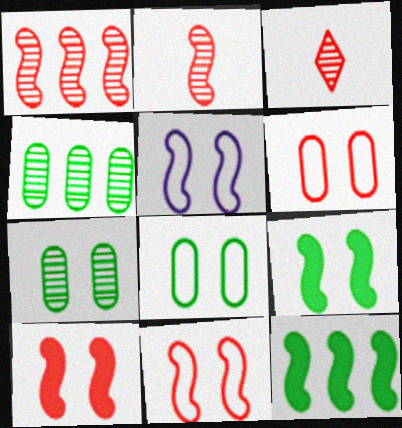[[2, 5, 12]]